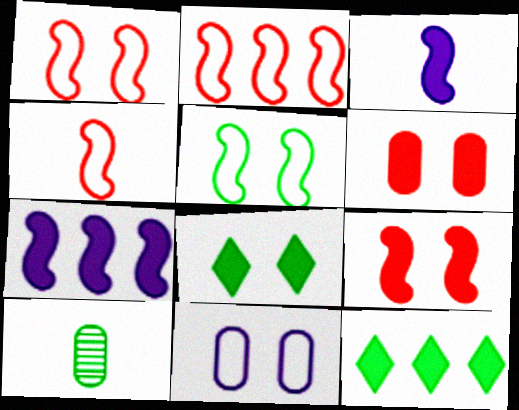[[1, 2, 4], 
[3, 6, 12], 
[5, 10, 12]]